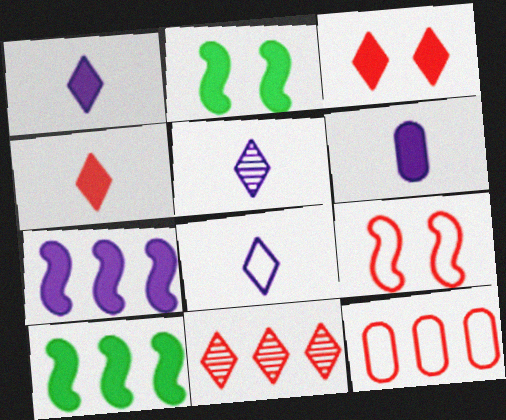[[1, 5, 8], 
[2, 5, 12], 
[3, 6, 10]]